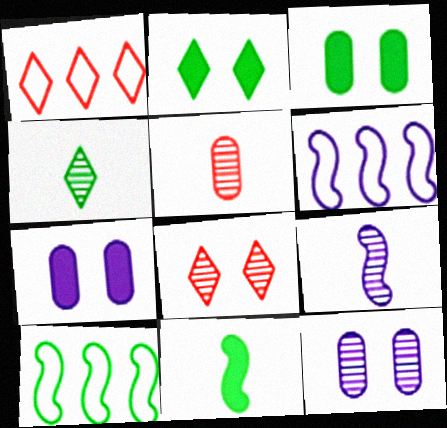[[1, 3, 9], 
[1, 11, 12], 
[2, 5, 6], 
[3, 4, 10], 
[4, 5, 9]]